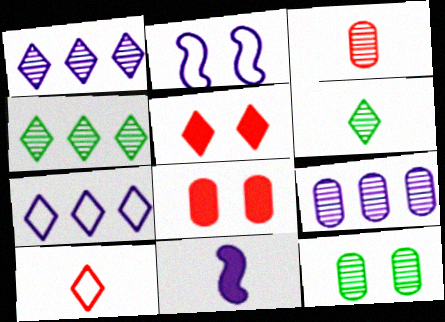[[2, 5, 12], 
[3, 9, 12], 
[5, 6, 7]]